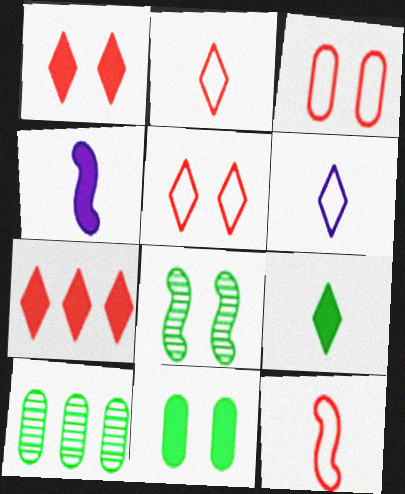[[4, 5, 10], 
[4, 7, 11]]